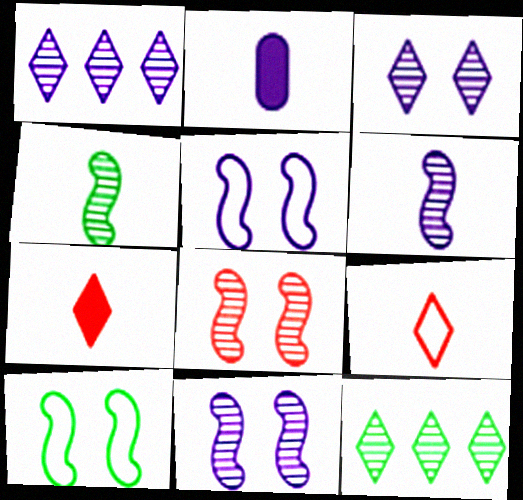[[1, 2, 5], 
[2, 4, 9]]